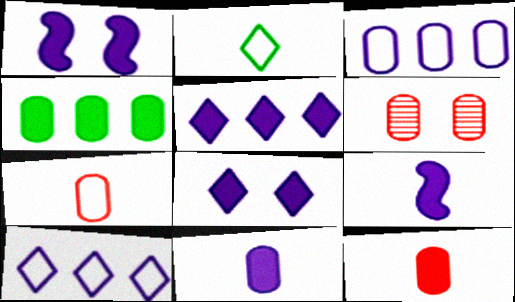[[1, 5, 11]]